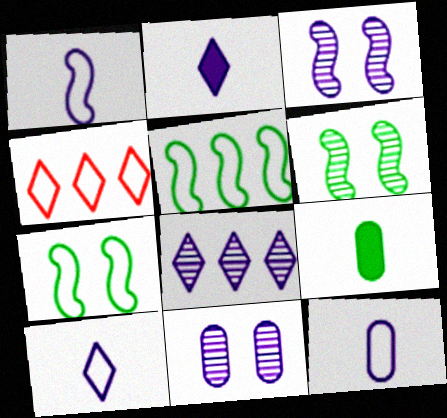[[1, 10, 12], 
[3, 4, 9], 
[4, 7, 12]]